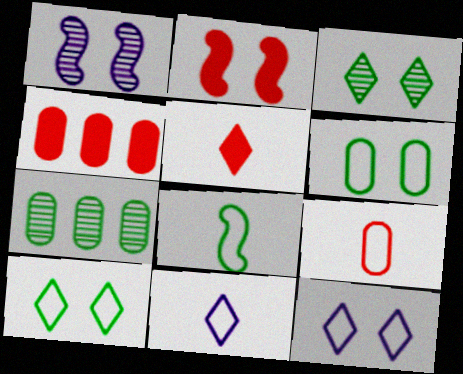[[2, 4, 5], 
[2, 7, 11], 
[8, 9, 11]]